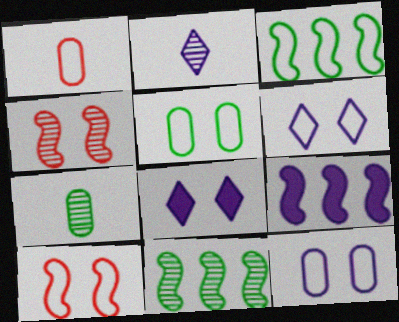[[1, 3, 6], 
[1, 8, 11], 
[2, 9, 12], 
[4, 5, 8], 
[5, 6, 10]]